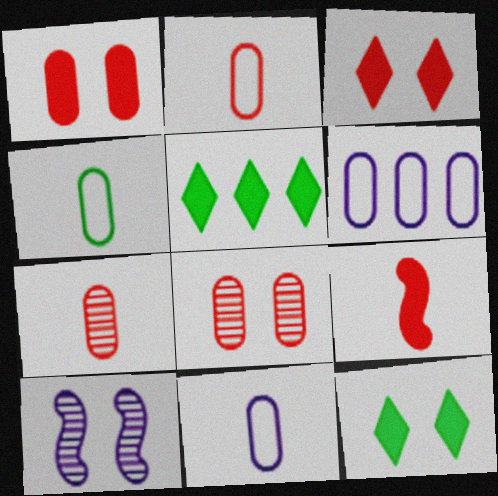[[2, 4, 11], 
[2, 5, 10]]